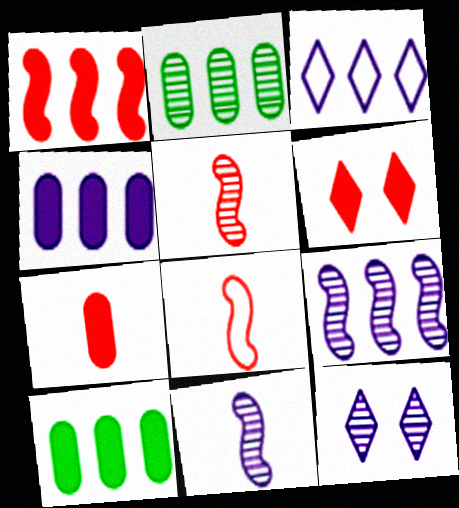[[1, 2, 3], 
[1, 6, 7], 
[2, 5, 12], 
[3, 4, 9], 
[8, 10, 12]]